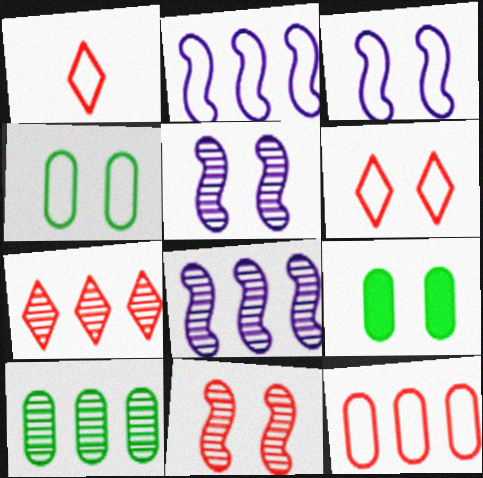[[1, 2, 4], 
[1, 8, 9], 
[3, 4, 6], 
[5, 6, 9], 
[7, 8, 10]]